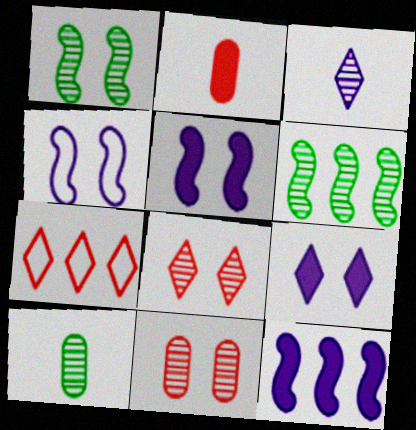[[3, 6, 11], 
[5, 7, 10]]